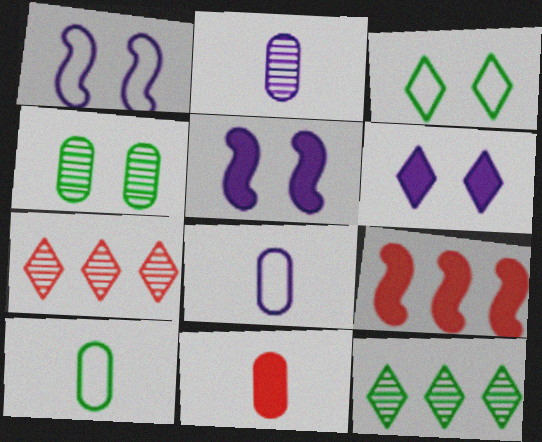[[1, 11, 12], 
[2, 3, 9], 
[2, 10, 11], 
[5, 7, 10]]